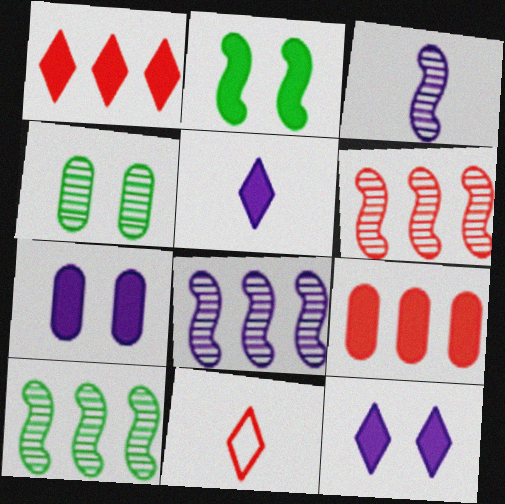[[2, 5, 9], 
[6, 8, 10], 
[7, 10, 11]]